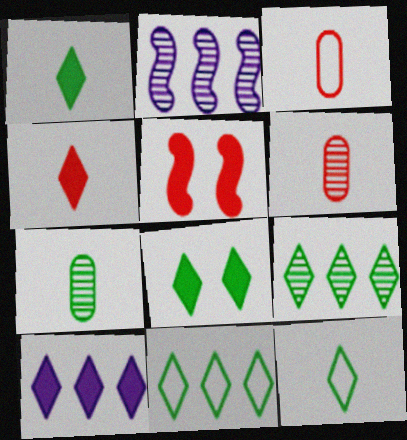[[2, 3, 8], 
[4, 8, 10], 
[8, 9, 12]]